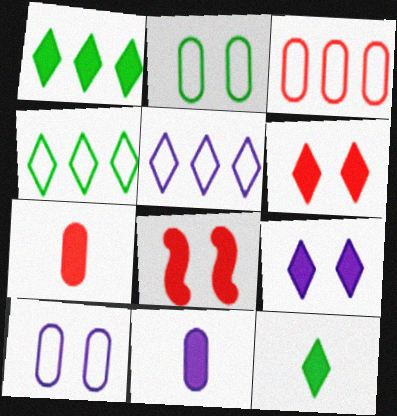[[1, 8, 11]]